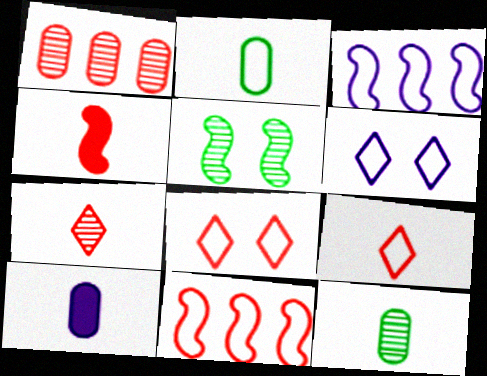[[1, 4, 8], 
[2, 3, 8], 
[2, 6, 11], 
[3, 4, 5]]